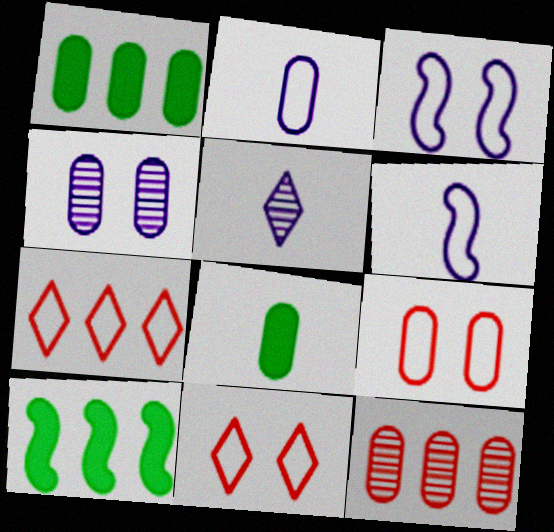[[5, 9, 10]]